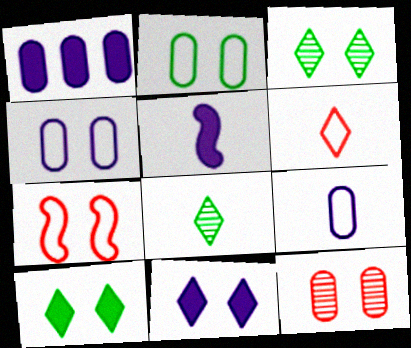[[1, 5, 11], 
[1, 7, 8]]